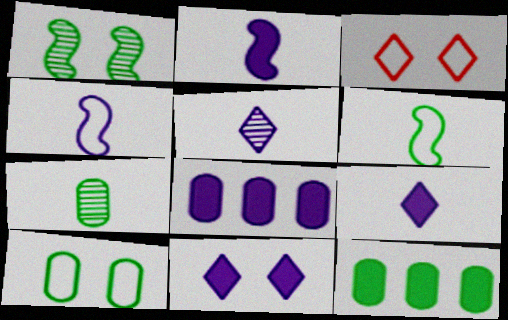[[2, 8, 11], 
[7, 10, 12]]